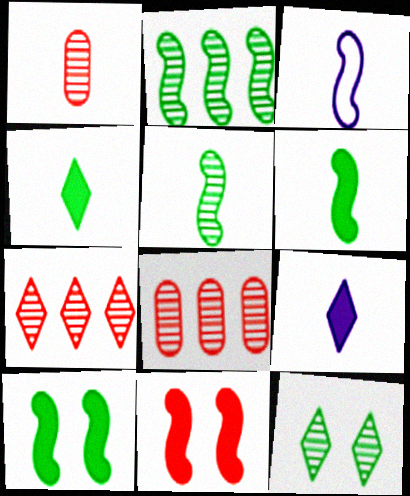[[1, 3, 4], 
[2, 3, 11]]